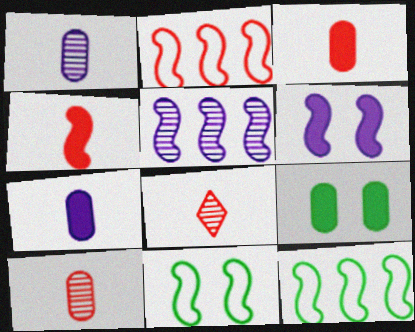[[4, 5, 11]]